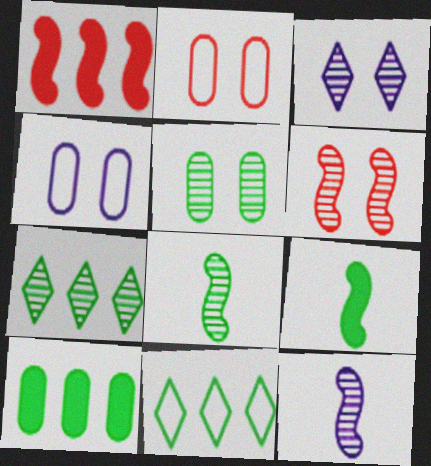[[3, 5, 6], 
[5, 7, 8], 
[5, 9, 11]]